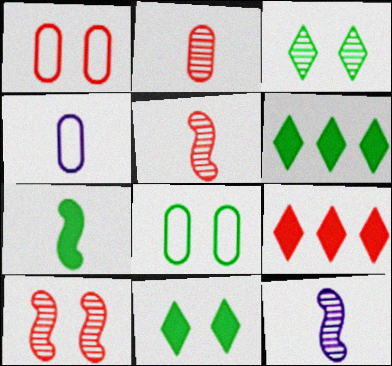[[1, 5, 9], 
[1, 6, 12], 
[4, 6, 10], 
[8, 9, 12]]